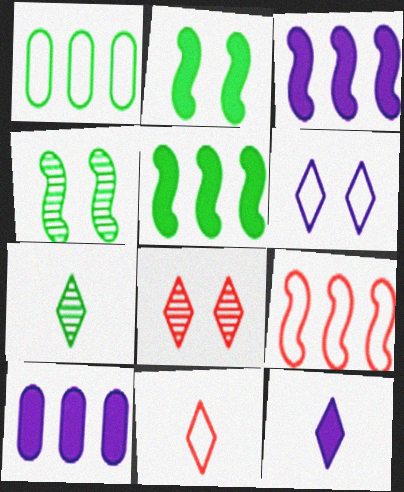[[1, 2, 7], 
[4, 10, 11], 
[7, 11, 12]]